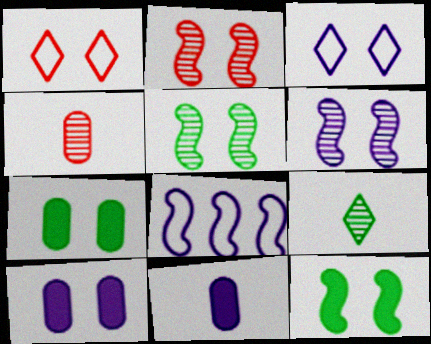[[1, 5, 10], 
[1, 6, 7], 
[2, 3, 7], 
[2, 5, 6], 
[3, 6, 10]]